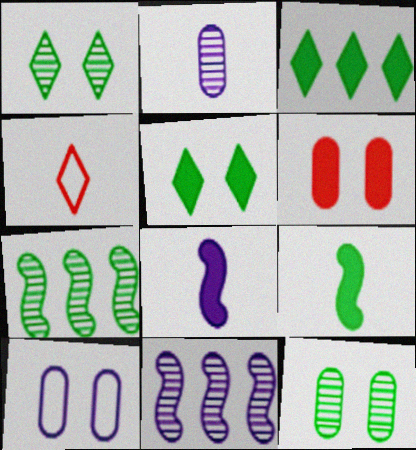[[2, 4, 9], 
[3, 6, 8], 
[6, 10, 12]]